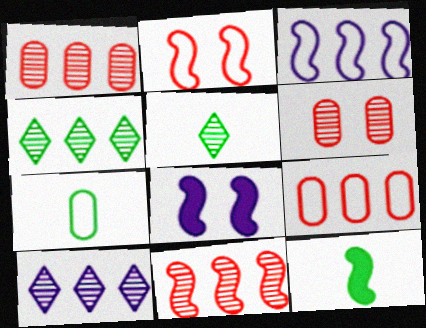[[5, 7, 12], 
[5, 8, 9]]